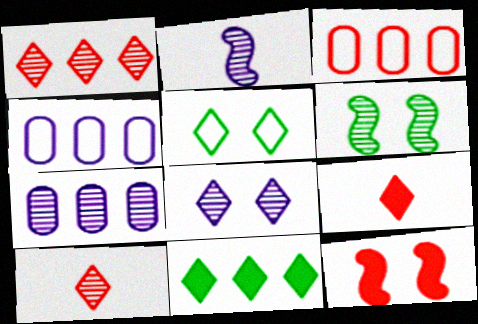[[2, 7, 8], 
[3, 10, 12], 
[4, 6, 9], 
[6, 7, 10]]